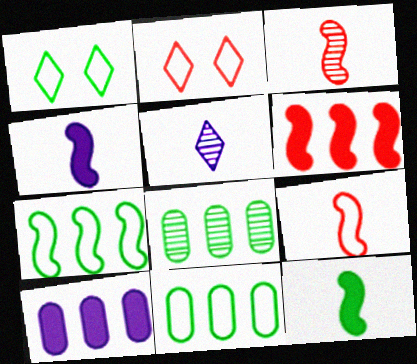[[1, 3, 10], 
[1, 8, 12], 
[2, 4, 8]]